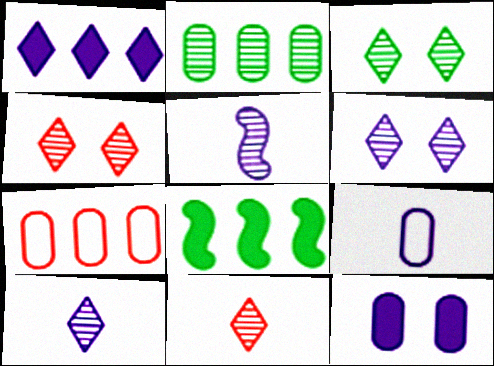[[2, 4, 5], 
[3, 4, 6], 
[4, 8, 9]]